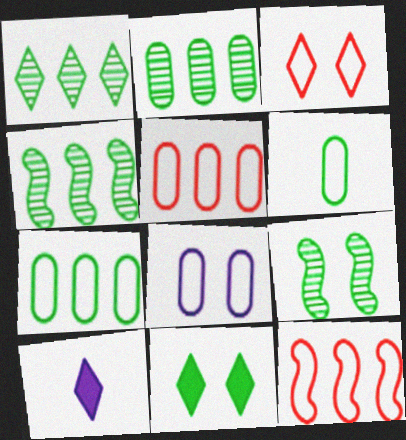[[1, 2, 4], 
[1, 3, 10], 
[4, 6, 11], 
[5, 6, 8], 
[5, 9, 10]]